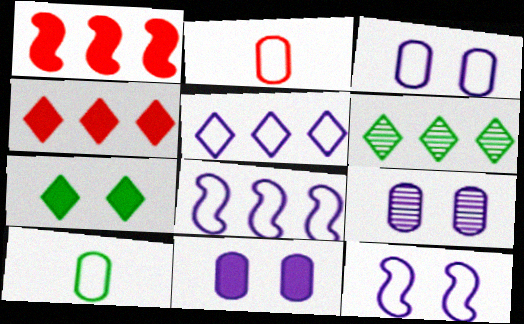[[3, 9, 11], 
[4, 5, 6]]